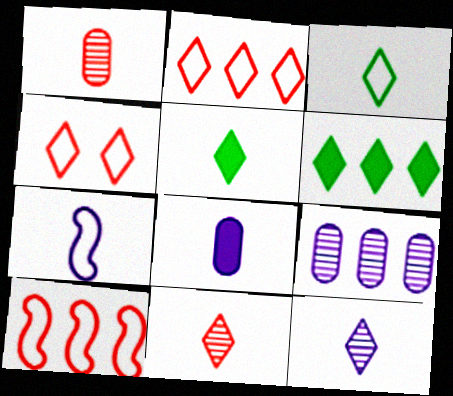[[1, 5, 7], 
[4, 6, 12], 
[6, 9, 10], 
[7, 8, 12]]